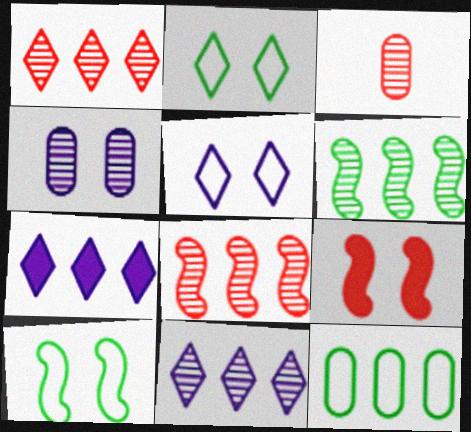[[2, 4, 9], 
[3, 7, 10], 
[7, 8, 12]]